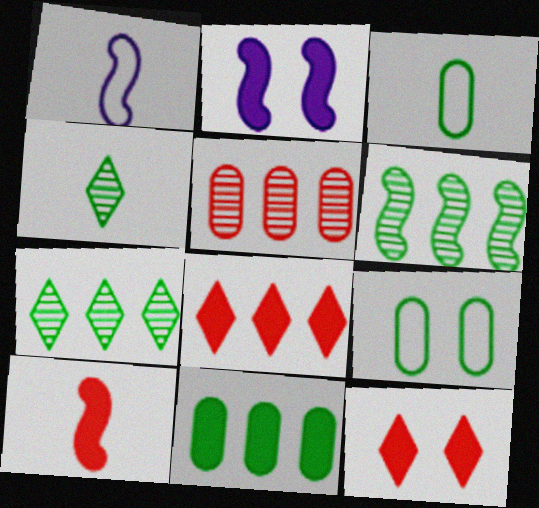[]